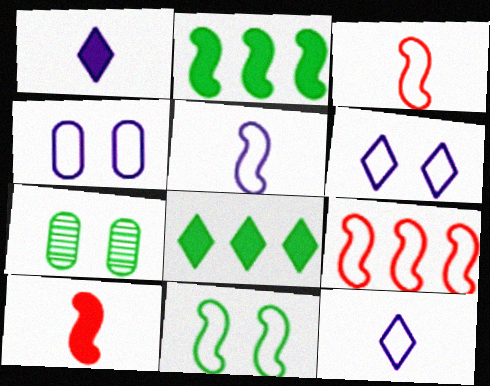[[1, 7, 9], 
[5, 9, 11]]